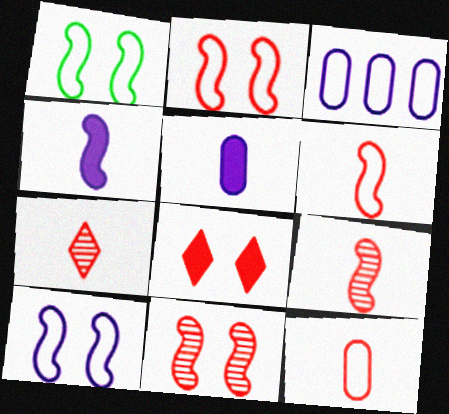[[1, 2, 10]]